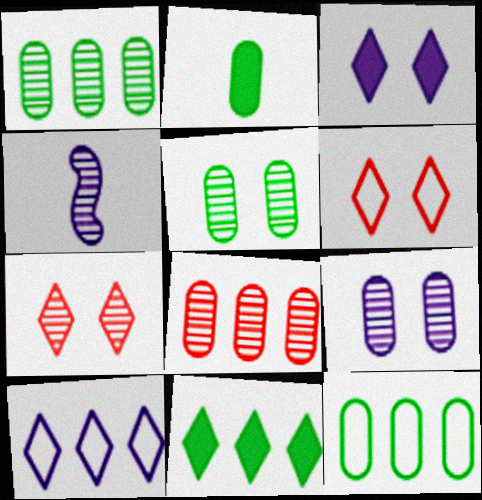[[1, 4, 7], 
[2, 5, 12]]